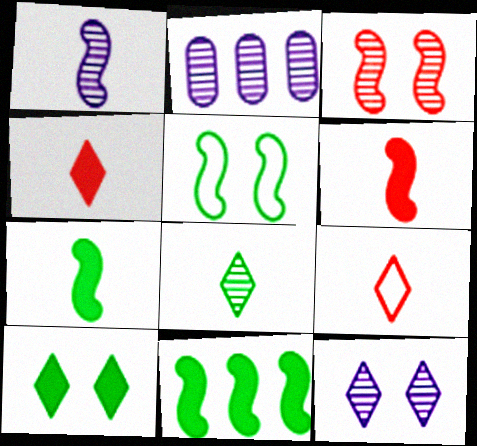[[1, 2, 12], 
[2, 3, 8], 
[2, 4, 5]]